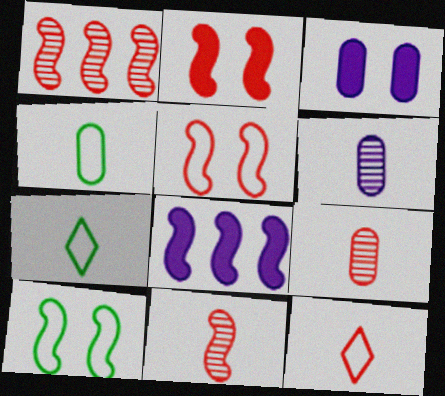[[1, 3, 7], 
[8, 10, 11]]